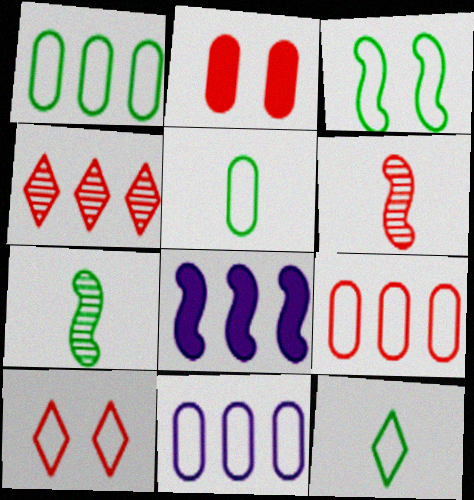[[1, 3, 12], 
[1, 4, 8], 
[1, 9, 11], 
[3, 6, 8]]